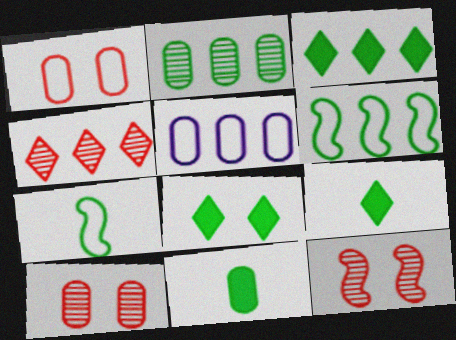[[2, 3, 6], 
[2, 7, 8], 
[3, 8, 9], 
[5, 9, 12], 
[5, 10, 11]]